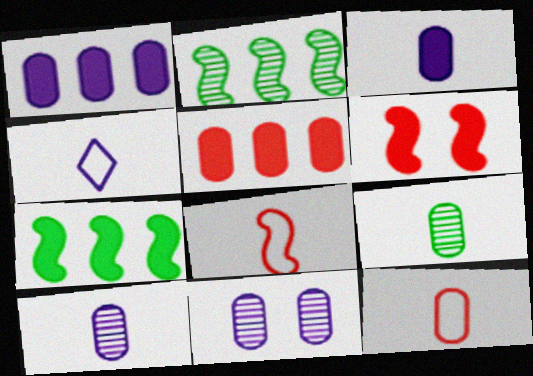[[3, 9, 12]]